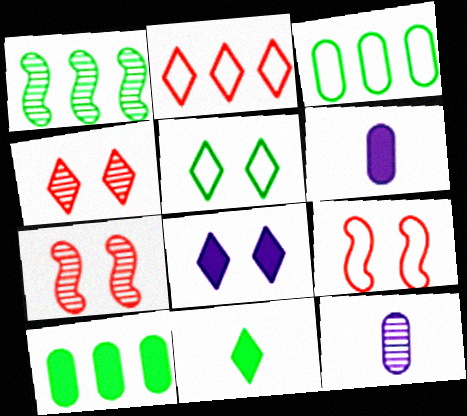[[1, 4, 12], 
[4, 5, 8]]